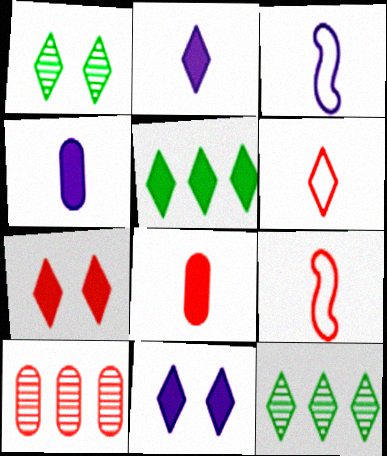[[2, 5, 7], 
[6, 11, 12], 
[7, 9, 10]]